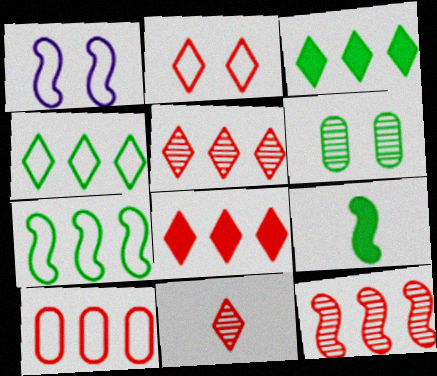[[1, 9, 12], 
[2, 8, 11], 
[4, 6, 9], 
[8, 10, 12]]